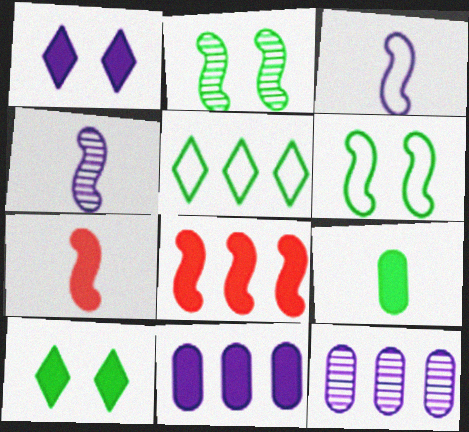[[1, 3, 12], 
[1, 8, 9], 
[2, 3, 8], 
[2, 5, 9], 
[4, 6, 8], 
[5, 8, 12], 
[7, 10, 11]]